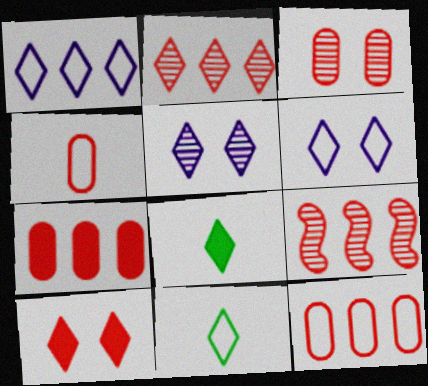[[2, 6, 8], 
[3, 4, 7], 
[4, 9, 10]]